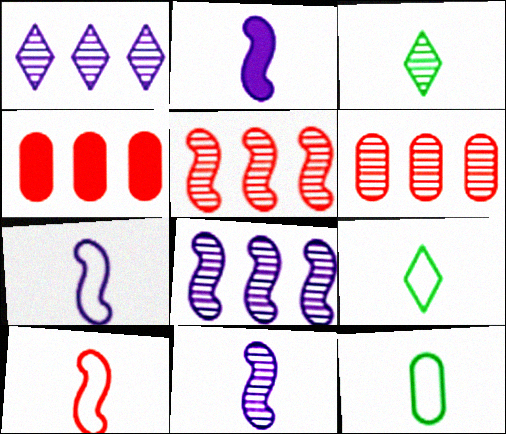[[2, 7, 11]]